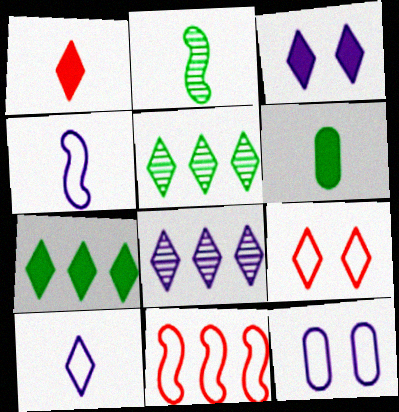[[1, 3, 7], 
[3, 8, 10]]